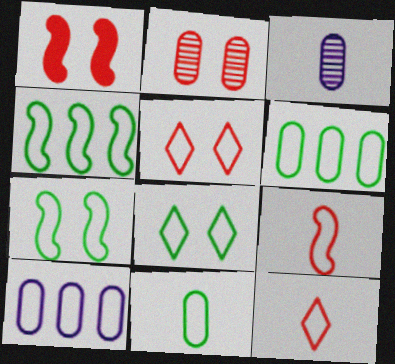[[1, 2, 5], 
[4, 8, 11], 
[7, 10, 12], 
[8, 9, 10]]